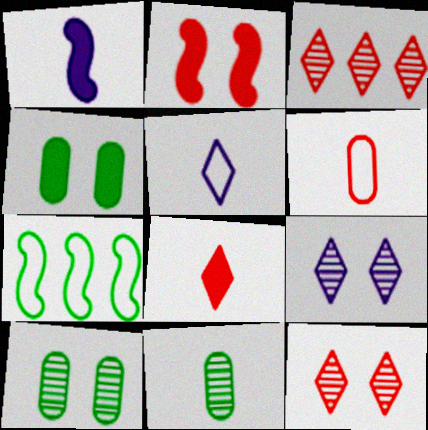[[2, 3, 6]]